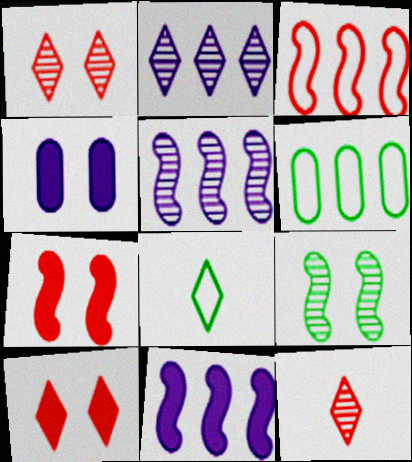[[2, 8, 10]]